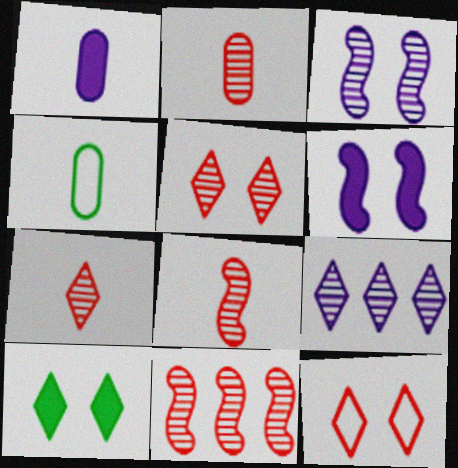[[1, 2, 4], 
[2, 5, 11], 
[2, 7, 8]]